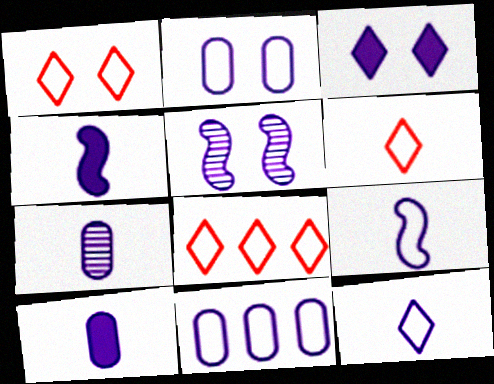[[1, 6, 8], 
[2, 3, 5], 
[4, 7, 12]]